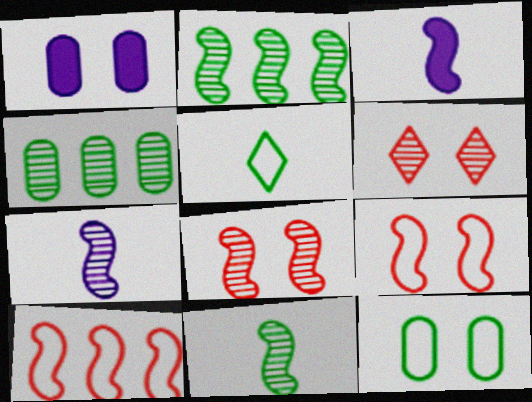[[2, 3, 9], 
[2, 7, 8], 
[4, 6, 7]]